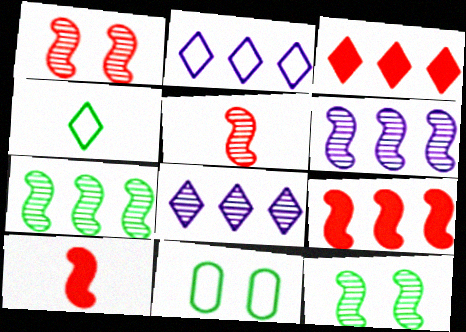[[5, 6, 12], 
[8, 10, 11]]